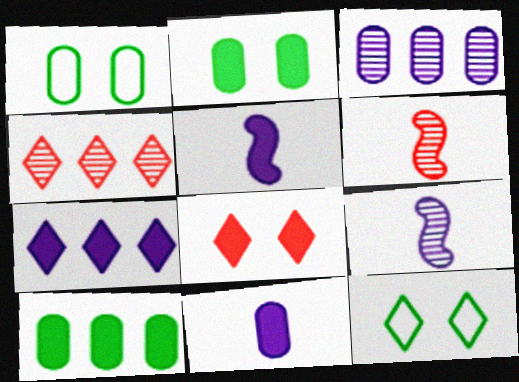[[1, 4, 5], 
[1, 6, 7], 
[5, 8, 10]]